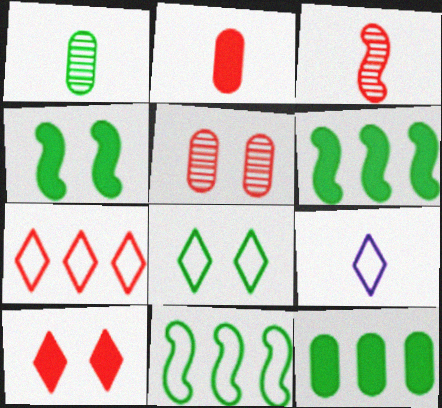[[1, 6, 8], 
[5, 6, 9], 
[7, 8, 9]]